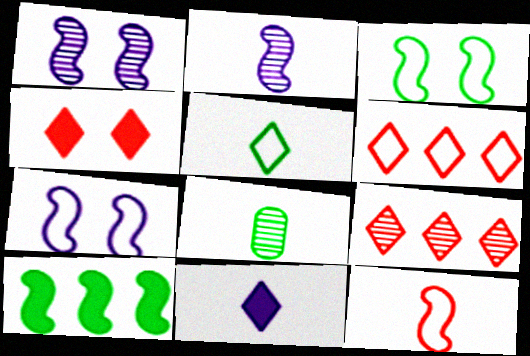[[1, 8, 9], 
[1, 10, 12], 
[8, 11, 12]]